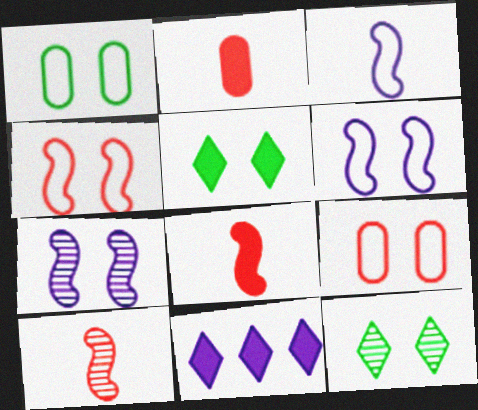[[1, 10, 11], 
[5, 7, 9]]